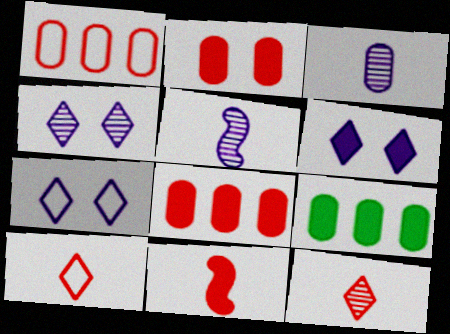[[4, 6, 7], 
[6, 9, 11]]